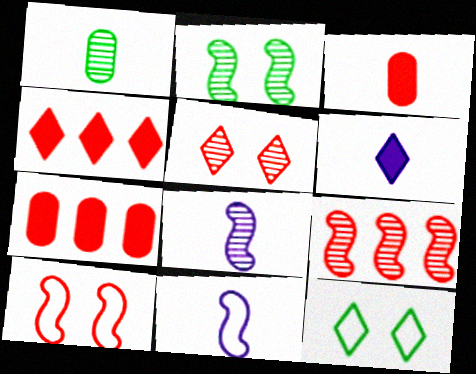[[2, 8, 9], 
[7, 8, 12]]